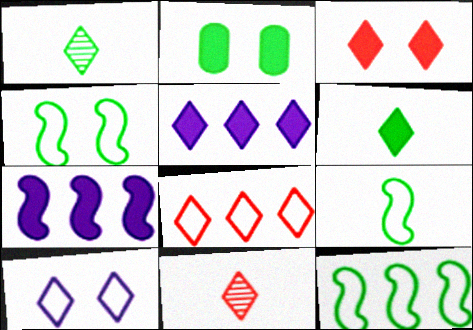[[1, 2, 12], 
[3, 5, 6], 
[3, 8, 11], 
[4, 9, 12]]